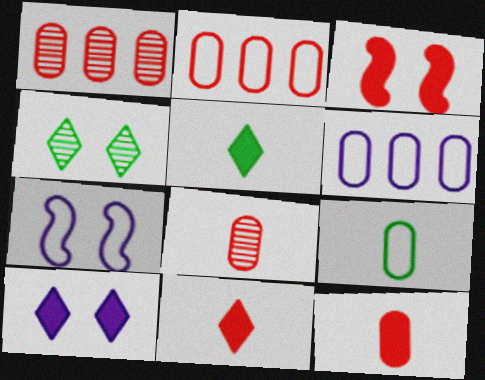[[1, 5, 7]]